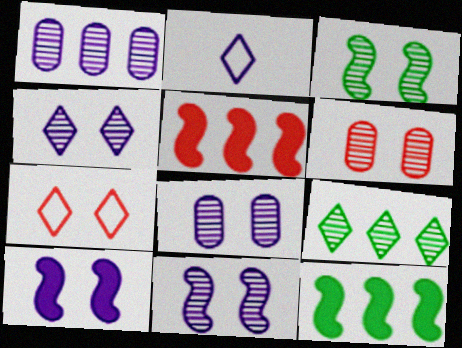[[1, 2, 10], 
[2, 6, 12], 
[3, 4, 6], 
[4, 8, 11]]